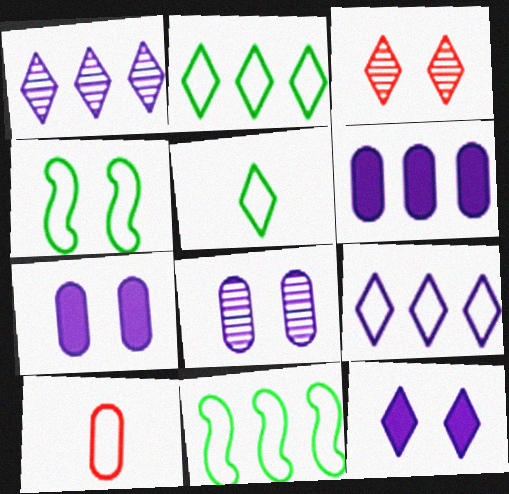[[3, 4, 7], 
[4, 9, 10]]